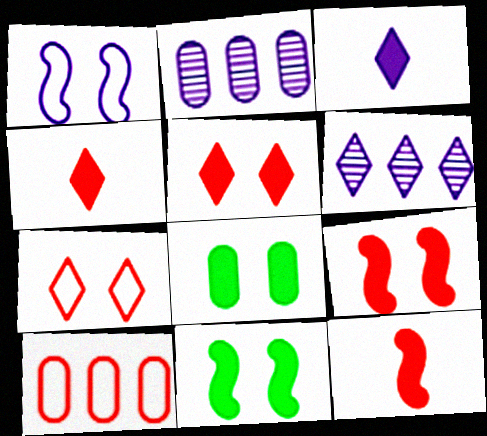[[1, 2, 3]]